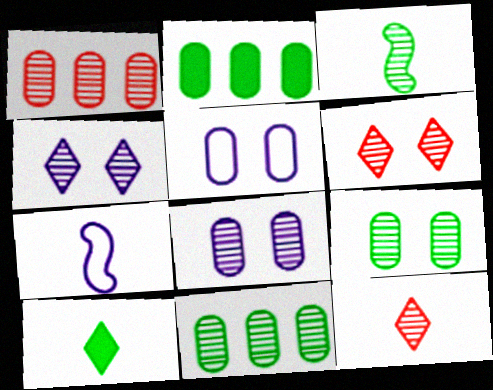[[1, 3, 4], 
[2, 6, 7]]